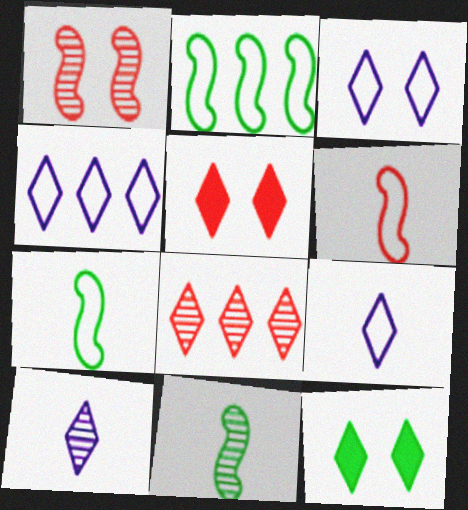[[3, 4, 9], 
[8, 9, 12]]